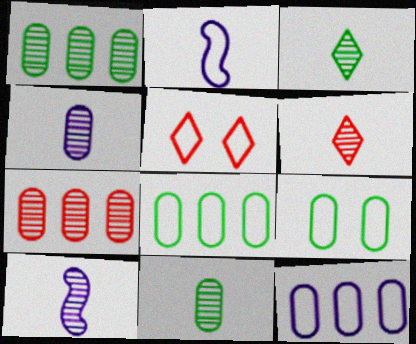[[2, 5, 8], 
[6, 10, 11]]